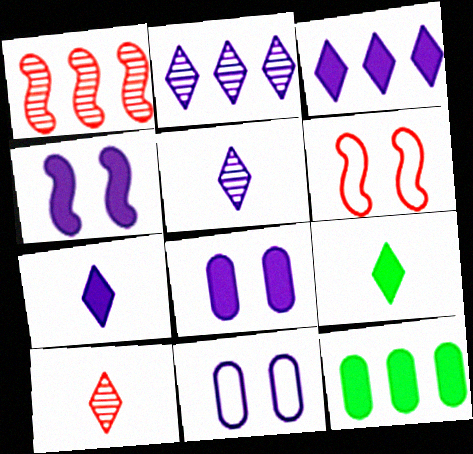[[1, 9, 11], 
[5, 6, 12]]